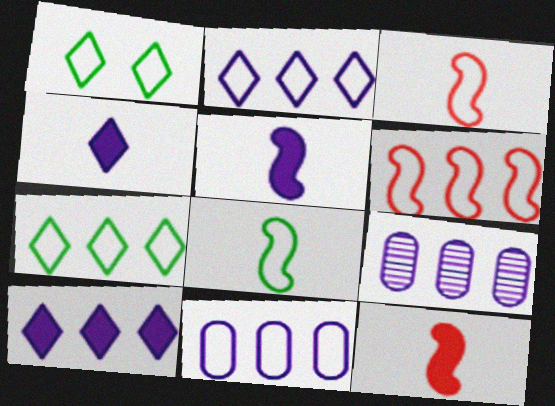[[1, 3, 11], 
[1, 9, 12], 
[6, 7, 11]]